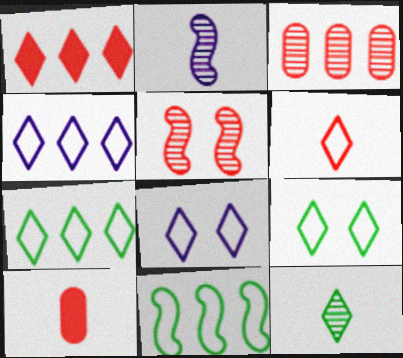[[1, 8, 12], 
[4, 6, 9], 
[6, 7, 8]]